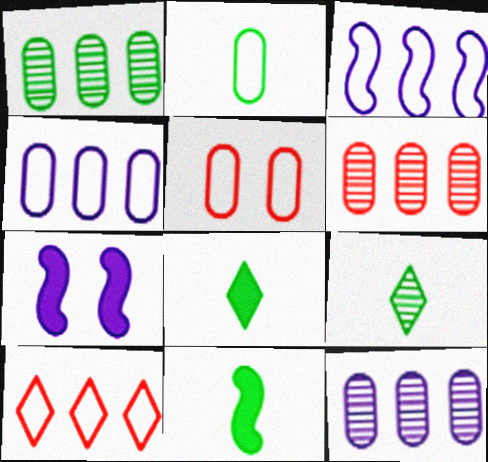[[1, 6, 12], 
[2, 4, 5], 
[2, 9, 11]]